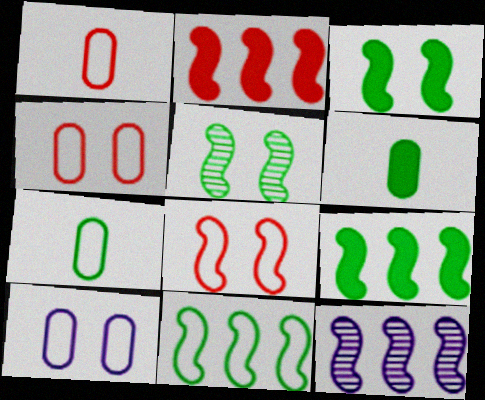[[2, 11, 12]]